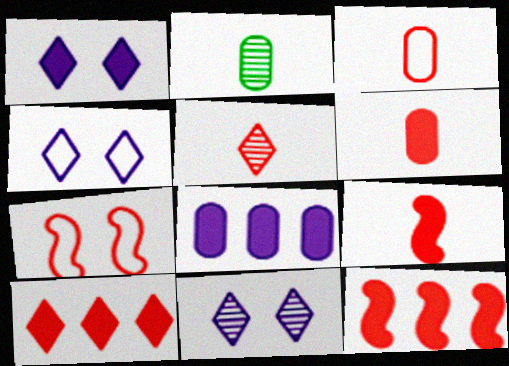[[1, 4, 11], 
[2, 4, 12], 
[3, 5, 9]]